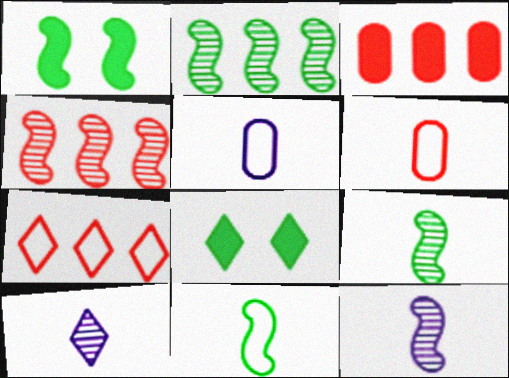[[1, 2, 11], 
[3, 4, 7], 
[4, 5, 8], 
[7, 8, 10]]